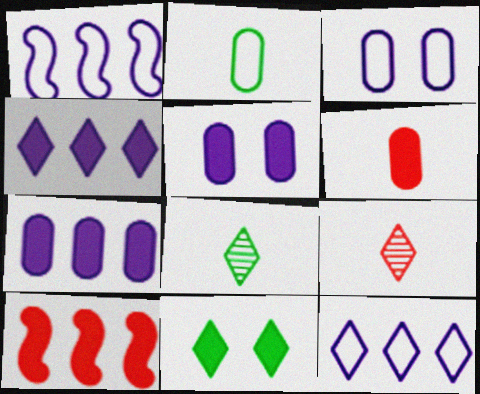[[3, 8, 10], 
[9, 11, 12]]